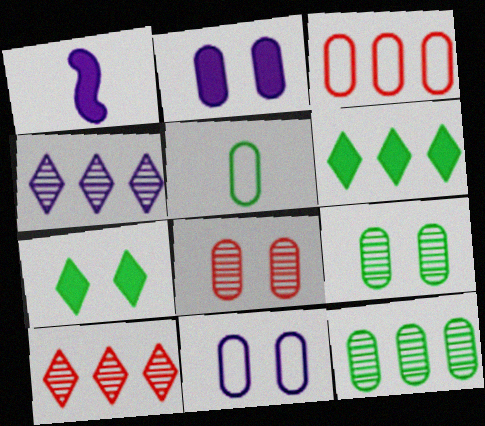[[1, 4, 11], 
[3, 5, 11]]